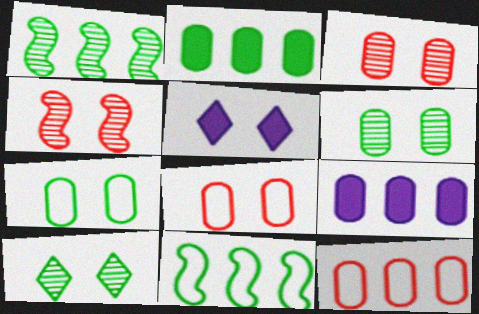[[4, 5, 7]]